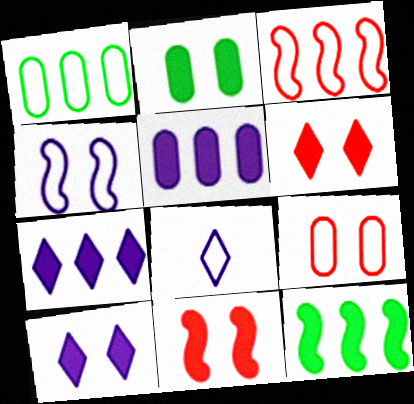[[2, 10, 11]]